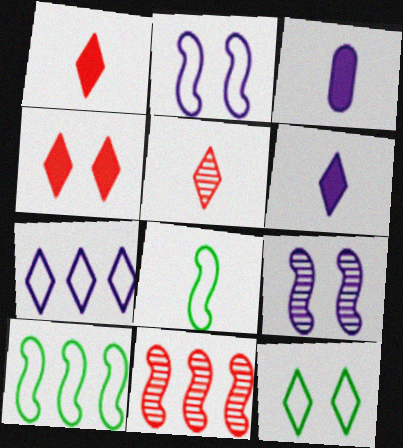[[3, 5, 8], 
[3, 7, 9], 
[3, 11, 12]]